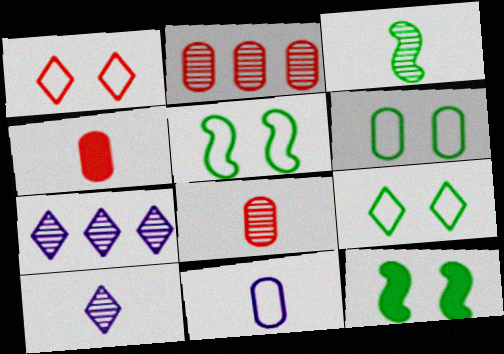[[3, 8, 10], 
[4, 5, 7], 
[5, 6, 9]]